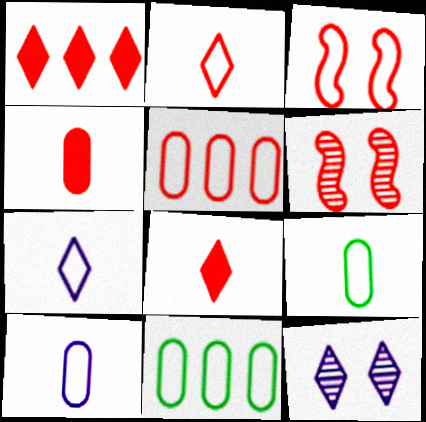[[2, 3, 5], 
[3, 7, 11], 
[5, 6, 8]]